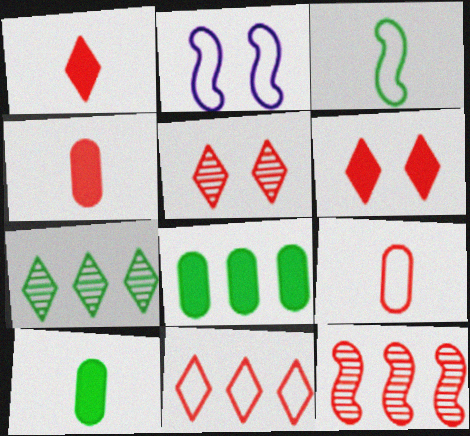[[1, 5, 11], 
[2, 4, 7], 
[6, 9, 12]]